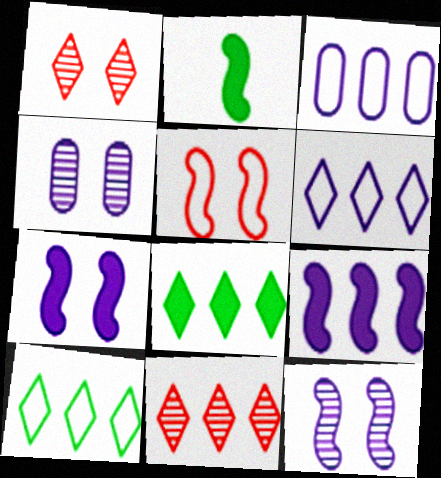[[1, 2, 3], 
[6, 8, 11]]